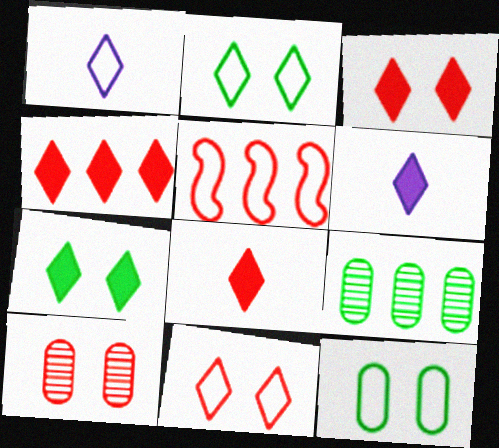[[1, 5, 12], 
[3, 4, 8], 
[4, 6, 7], 
[5, 8, 10]]